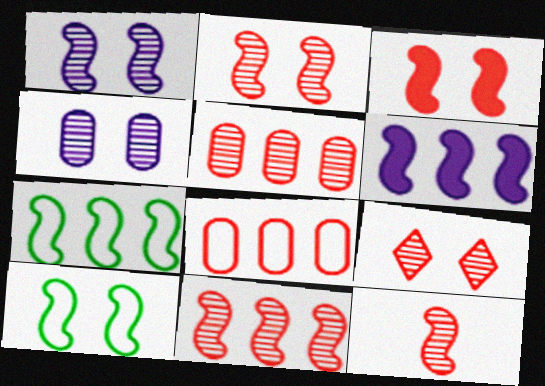[[1, 3, 10], 
[2, 11, 12], 
[5, 9, 12], 
[6, 7, 11], 
[6, 10, 12]]